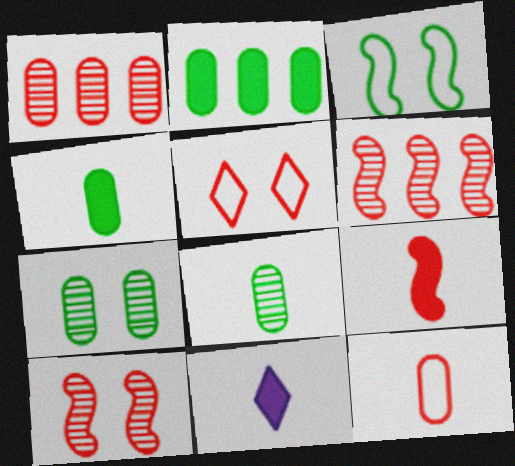[[1, 3, 11], 
[1, 5, 9], 
[4, 9, 11]]